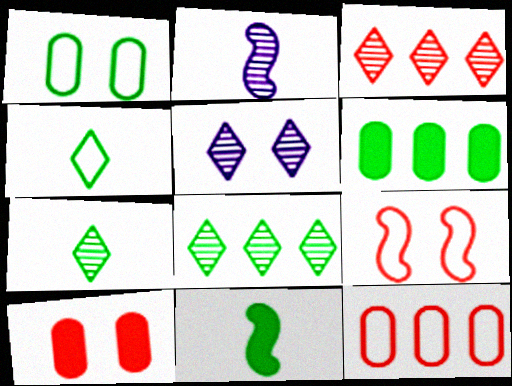[[1, 8, 11], 
[3, 5, 7], 
[5, 11, 12]]